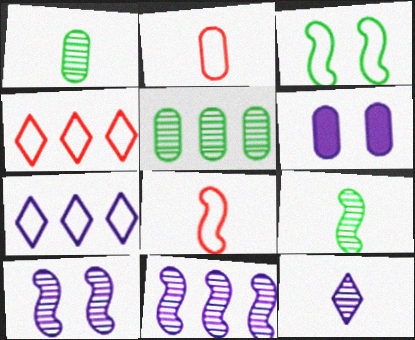[[2, 3, 7], 
[2, 5, 6], 
[4, 6, 9]]